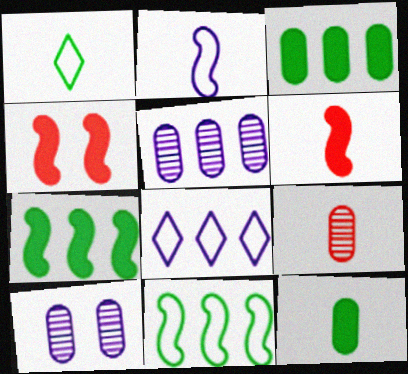[[1, 4, 5]]